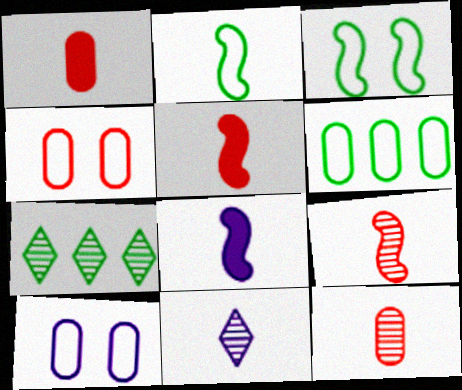[[1, 2, 11], 
[2, 8, 9], 
[4, 7, 8], 
[5, 7, 10]]